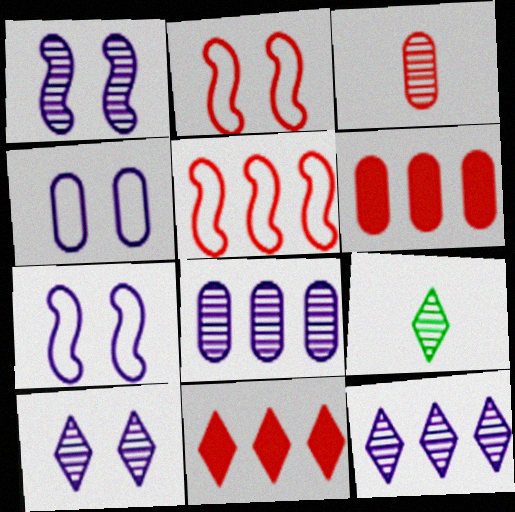[[2, 3, 11], 
[6, 7, 9]]